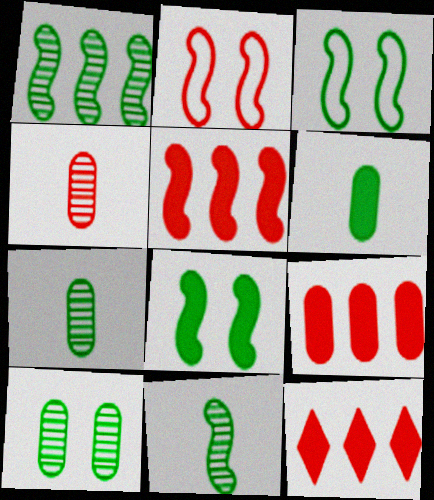[[2, 4, 12], 
[5, 9, 12]]